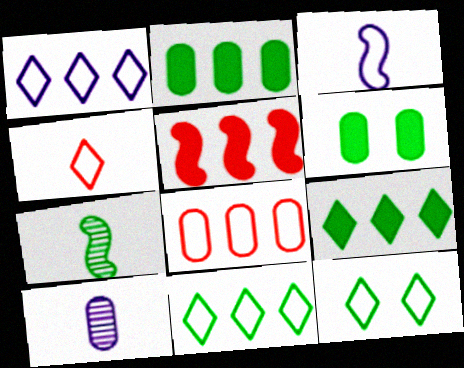[[1, 4, 12], 
[2, 7, 12], 
[3, 8, 12], 
[5, 10, 12], 
[6, 7, 11], 
[6, 8, 10]]